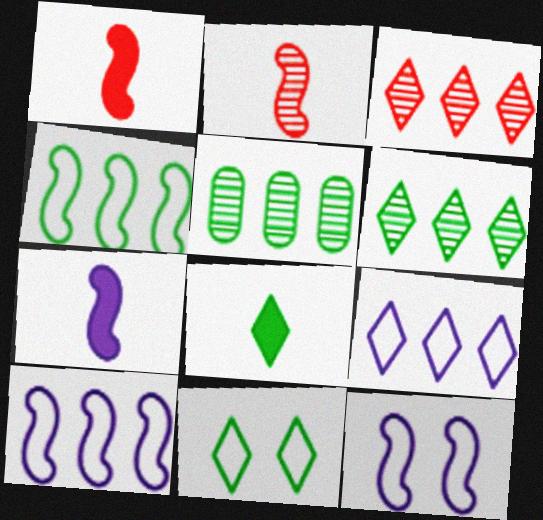[[6, 8, 11]]